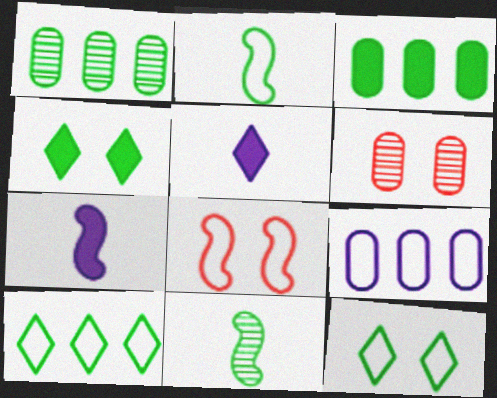[[1, 2, 4], 
[1, 5, 8], 
[3, 11, 12], 
[6, 7, 10]]